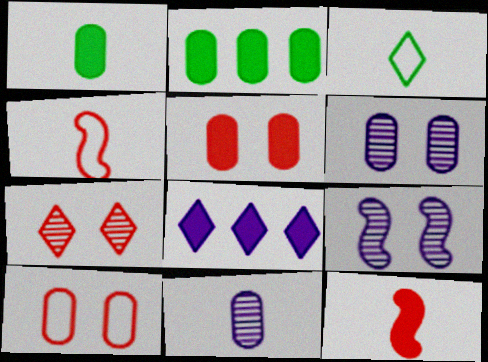[[2, 10, 11], 
[3, 7, 8], 
[3, 11, 12]]